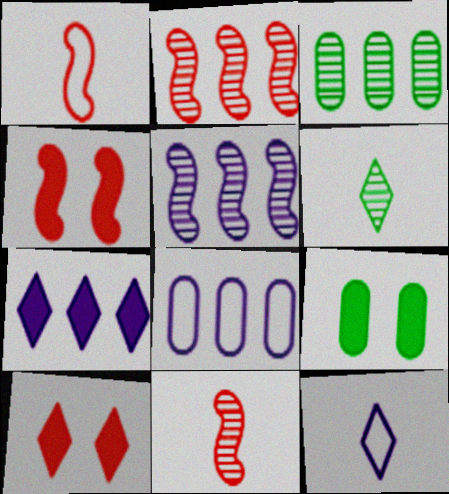[[1, 2, 4], 
[2, 9, 12], 
[3, 4, 12], 
[4, 6, 8], 
[5, 7, 8]]